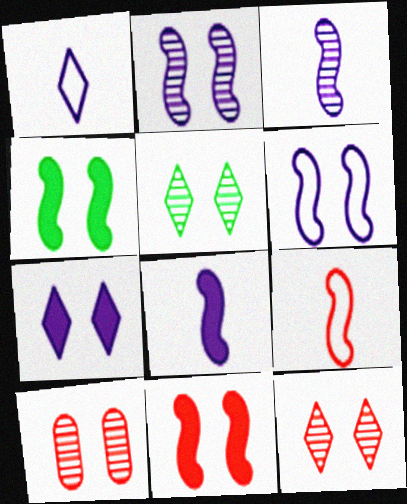[[2, 5, 10]]